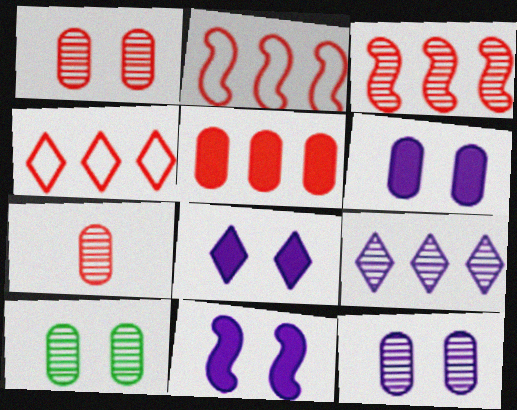[[1, 10, 12], 
[3, 4, 5], 
[6, 8, 11]]